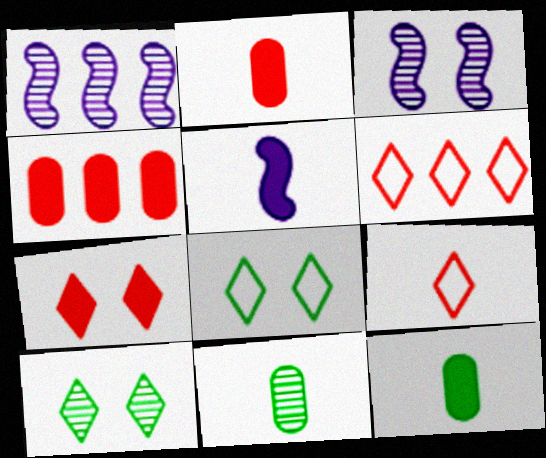[[1, 2, 8], 
[3, 6, 12], 
[5, 9, 11]]